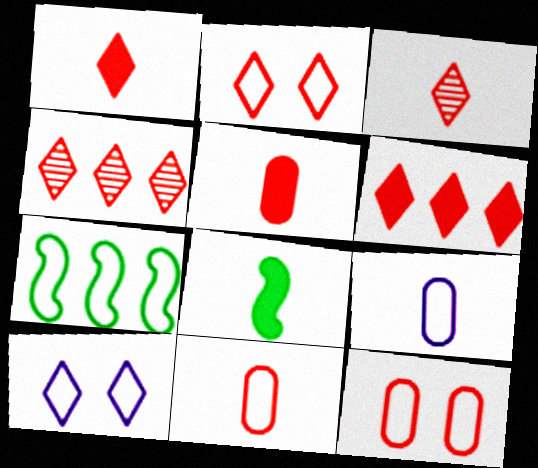[[1, 2, 4], 
[2, 3, 6], 
[2, 7, 9], 
[3, 8, 9], 
[7, 10, 11]]